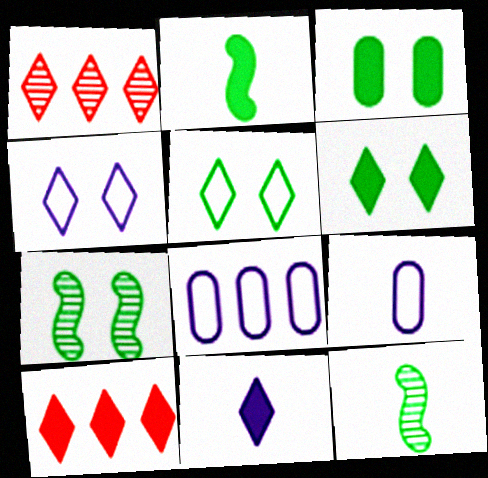[[1, 5, 11], 
[3, 5, 7], 
[6, 10, 11], 
[7, 9, 10]]